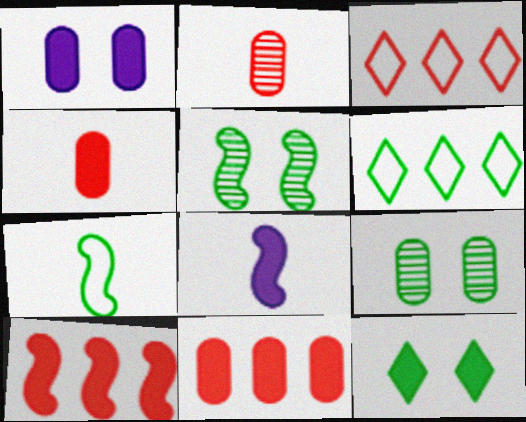[[3, 8, 9], 
[8, 11, 12]]